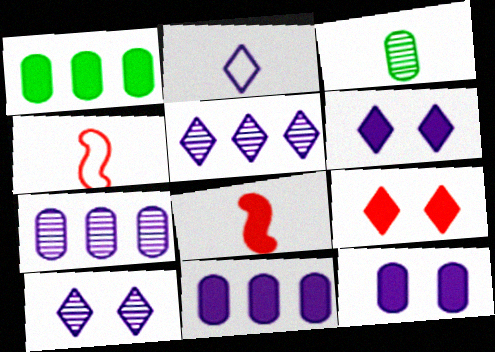[[1, 4, 10], 
[1, 6, 8], 
[2, 3, 8], 
[2, 5, 6]]